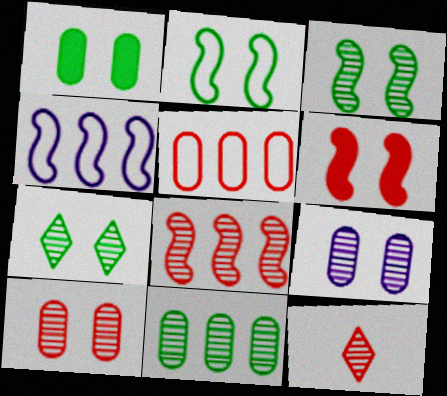[[1, 2, 7], 
[1, 4, 12], 
[5, 6, 12], 
[8, 10, 12]]